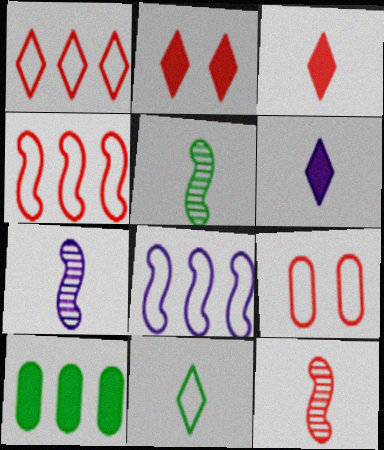[[5, 7, 12], 
[8, 9, 11]]